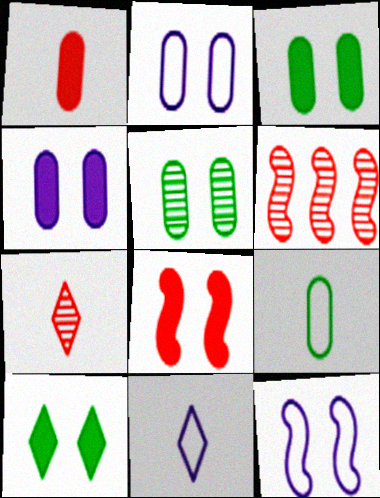[[3, 6, 11], 
[4, 8, 10]]